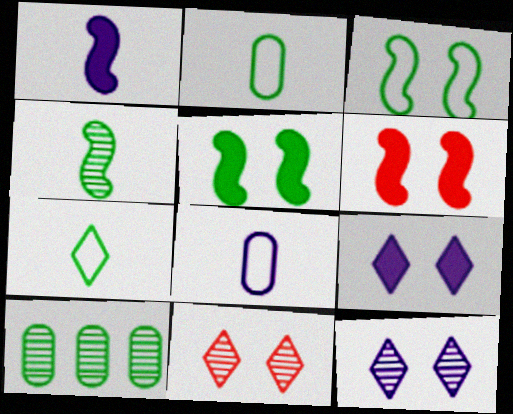[[5, 7, 10]]